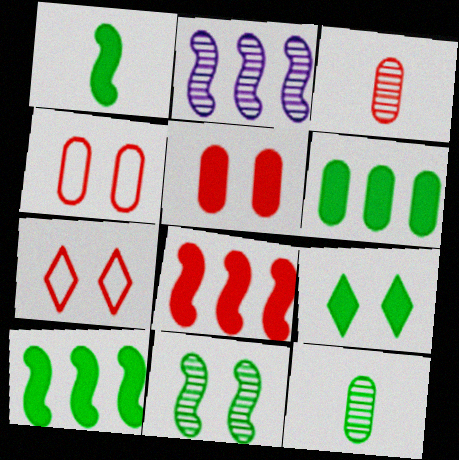[[1, 6, 9], 
[3, 7, 8]]